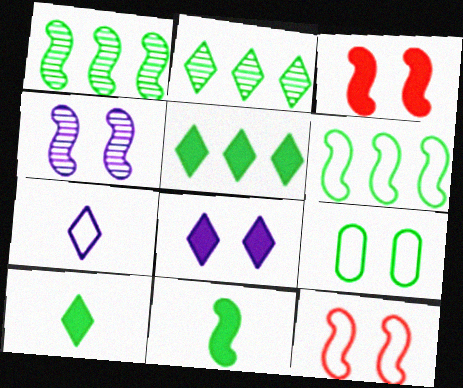[[1, 9, 10], 
[2, 9, 11]]